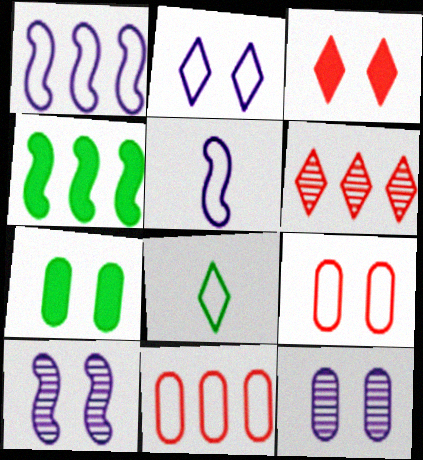[[1, 8, 9], 
[5, 6, 7], 
[7, 9, 12]]